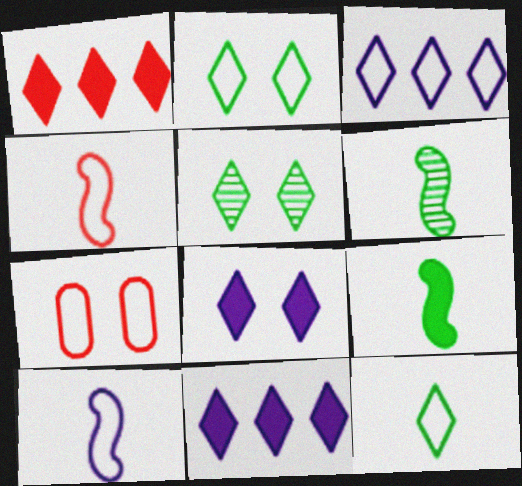[[6, 7, 11]]